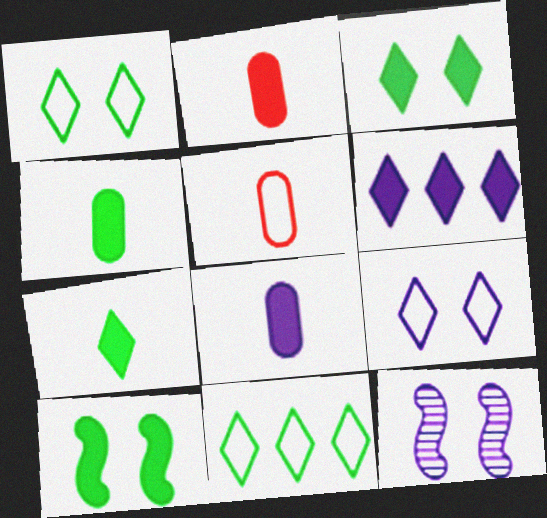[[2, 4, 8], 
[2, 6, 10], 
[2, 11, 12]]